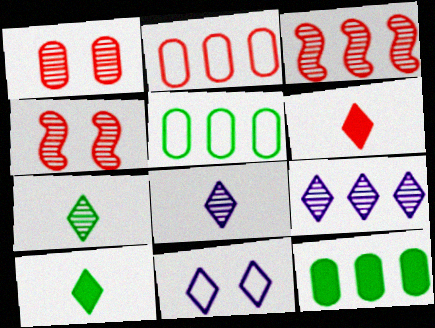[[2, 4, 6]]